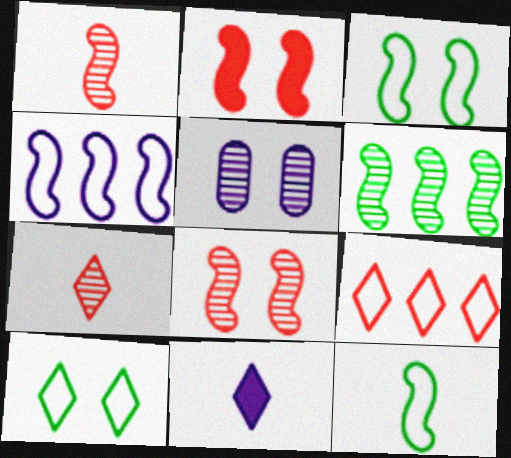[[2, 5, 10], 
[4, 5, 11], 
[5, 6, 7]]